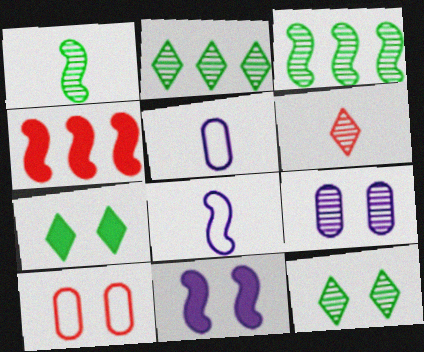[[3, 6, 9], 
[4, 5, 12], 
[4, 6, 10], 
[10, 11, 12]]